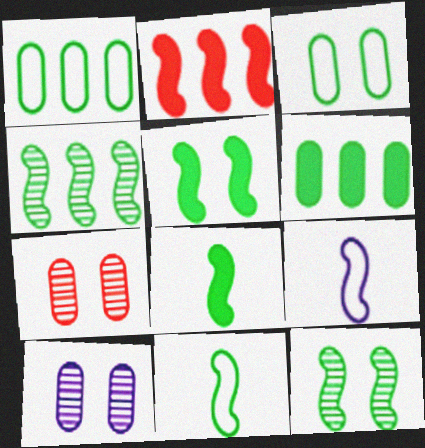[[2, 9, 12], 
[4, 5, 11]]